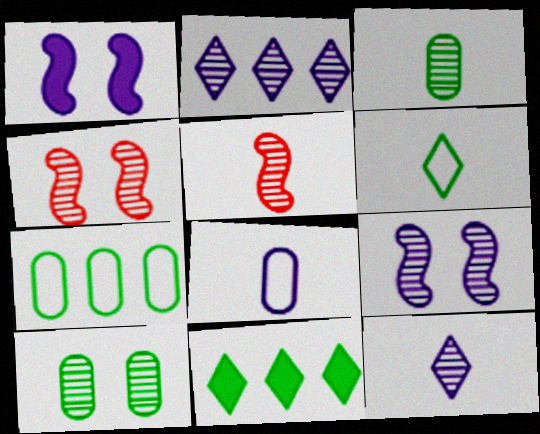[[1, 2, 8], 
[2, 3, 4], 
[2, 5, 10], 
[3, 5, 12], 
[4, 8, 11]]